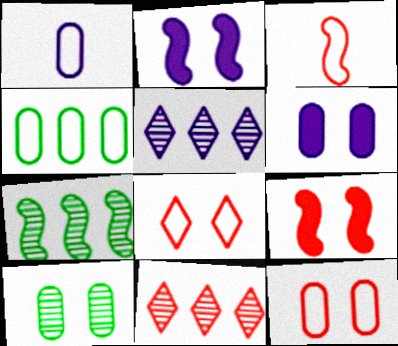[[1, 2, 5], 
[1, 4, 12], 
[2, 3, 7], 
[2, 8, 10], 
[6, 10, 12]]